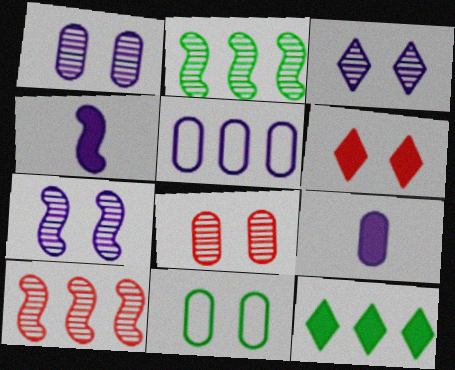[[1, 3, 7], 
[1, 5, 9], 
[3, 4, 5], 
[5, 10, 12], 
[6, 7, 11]]